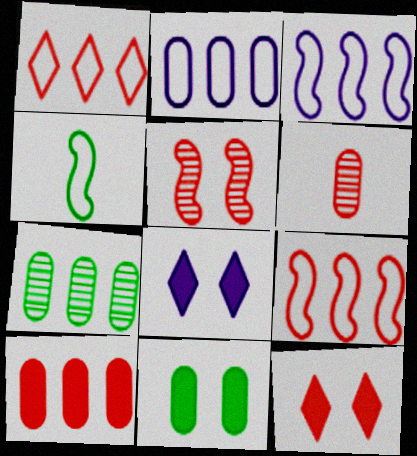[[2, 6, 11], 
[2, 7, 10], 
[6, 9, 12]]